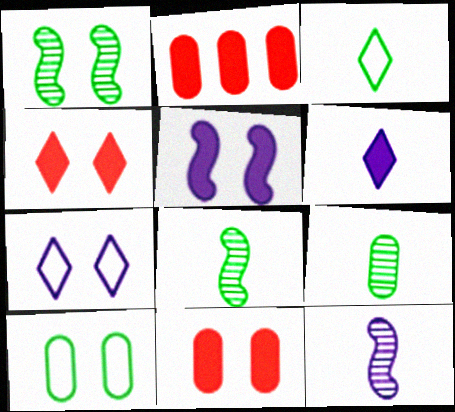[[1, 7, 11], 
[2, 7, 8]]